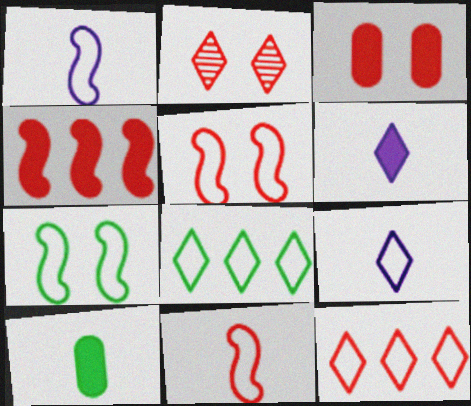[[2, 3, 5], 
[2, 6, 8]]